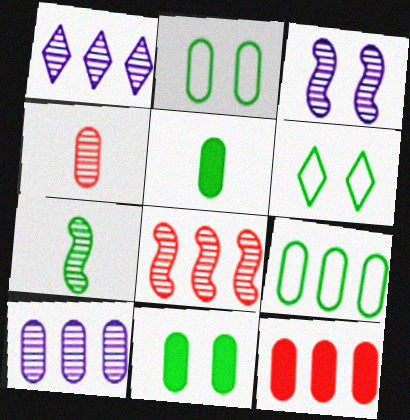[[3, 7, 8], 
[9, 10, 12]]